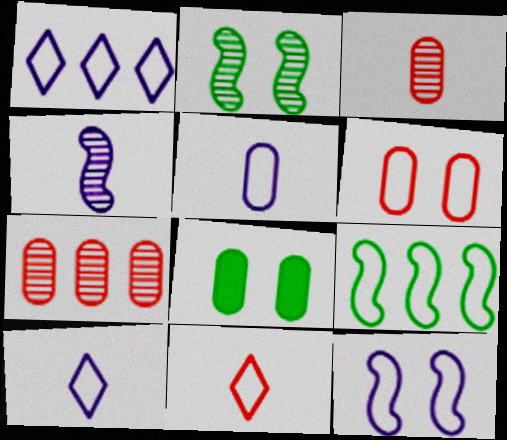[[1, 5, 12], 
[5, 7, 8], 
[6, 9, 10]]